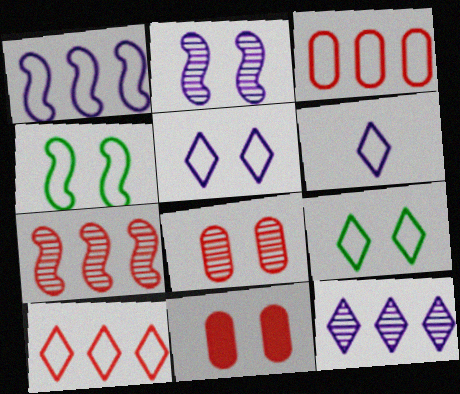[[2, 9, 11], 
[3, 4, 6], 
[6, 9, 10]]